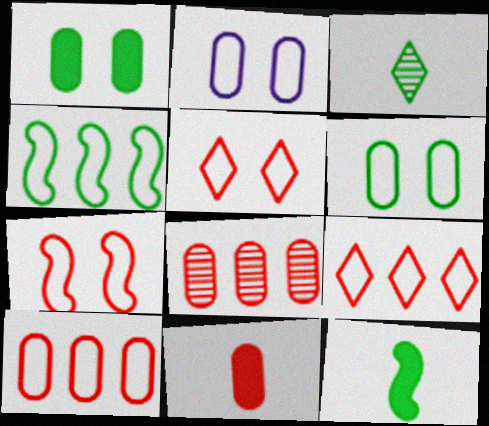[[1, 3, 4]]